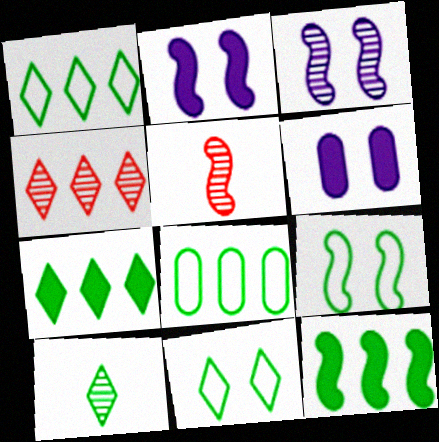[[1, 5, 6], 
[7, 10, 11]]